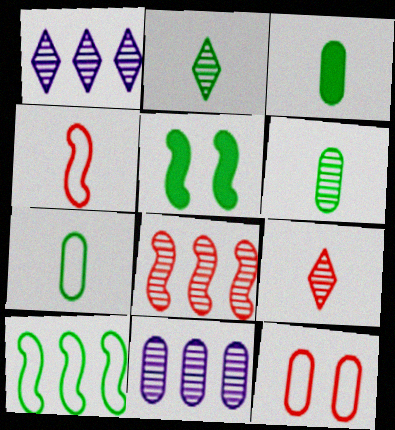[[3, 6, 7], 
[3, 11, 12]]